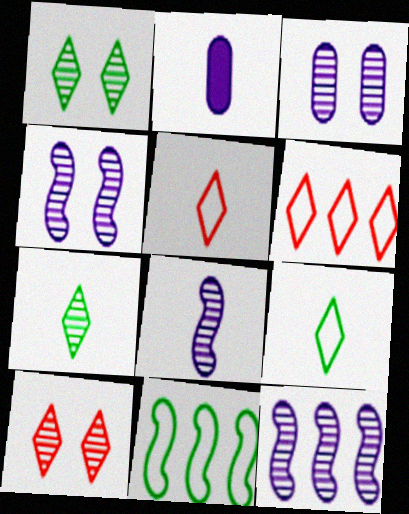[[2, 10, 11], 
[4, 8, 12]]